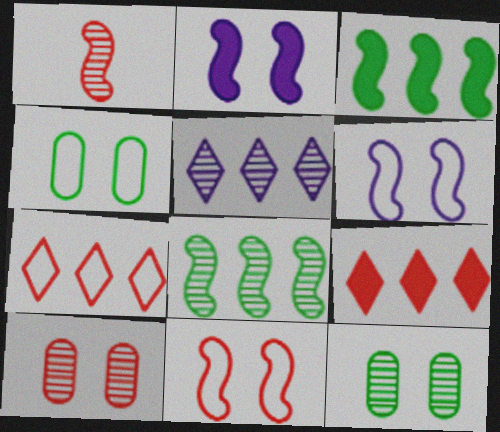[[1, 3, 6], 
[1, 5, 12]]